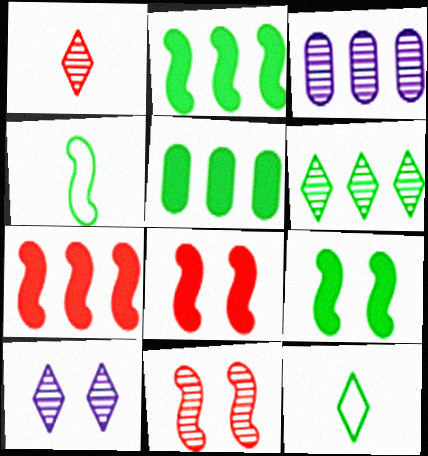[[1, 6, 10], 
[3, 8, 12]]